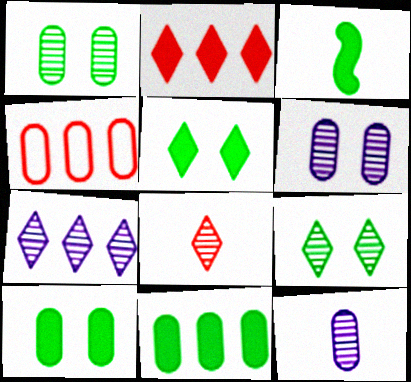[[3, 5, 11], 
[4, 10, 12], 
[7, 8, 9]]